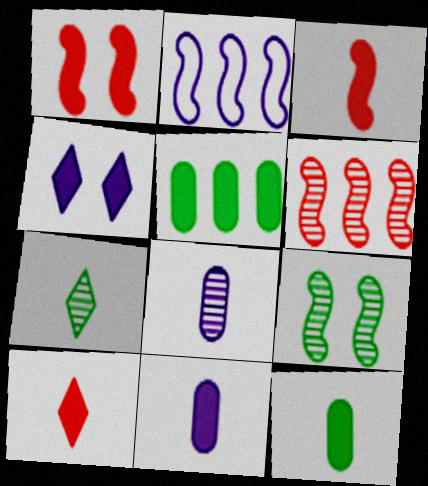[[2, 3, 9], 
[2, 4, 8], 
[3, 4, 5]]